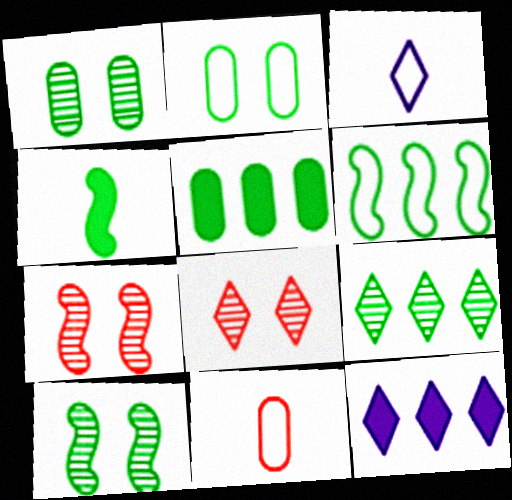[[2, 4, 9], 
[3, 5, 7], 
[4, 6, 10], 
[5, 6, 9], 
[10, 11, 12]]